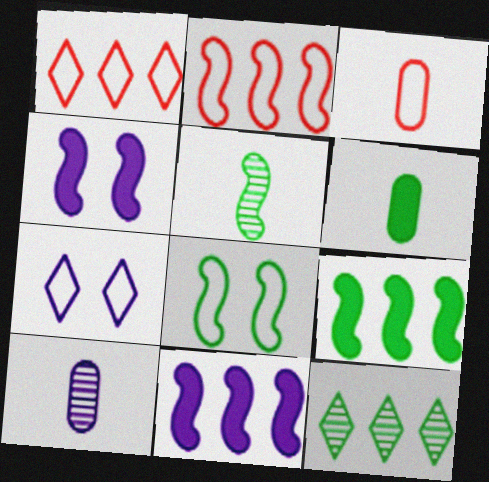[[2, 4, 5], 
[3, 4, 12], 
[3, 6, 10], 
[5, 8, 9], 
[6, 8, 12], 
[7, 10, 11]]